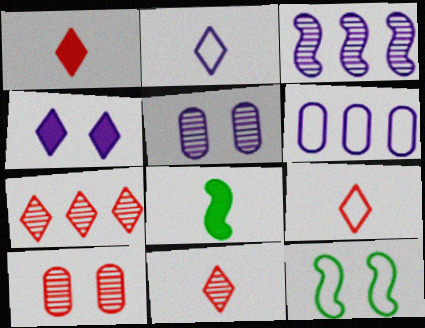[[1, 9, 11], 
[4, 10, 12], 
[6, 9, 12]]